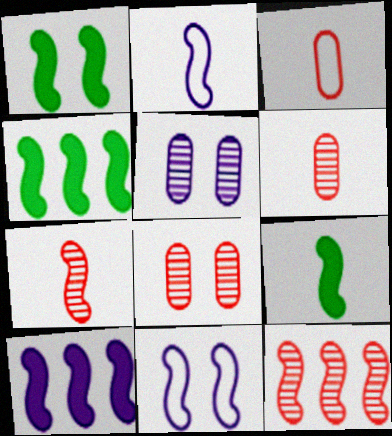[[1, 2, 12], 
[1, 4, 9], 
[2, 7, 9], 
[4, 7, 11], 
[9, 11, 12]]